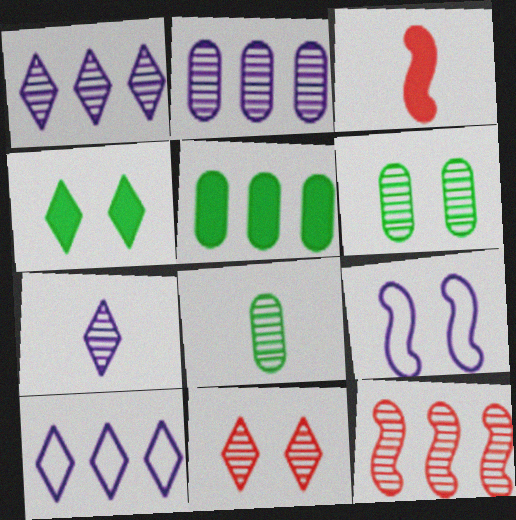[[3, 6, 10], 
[5, 10, 12], 
[6, 7, 12]]